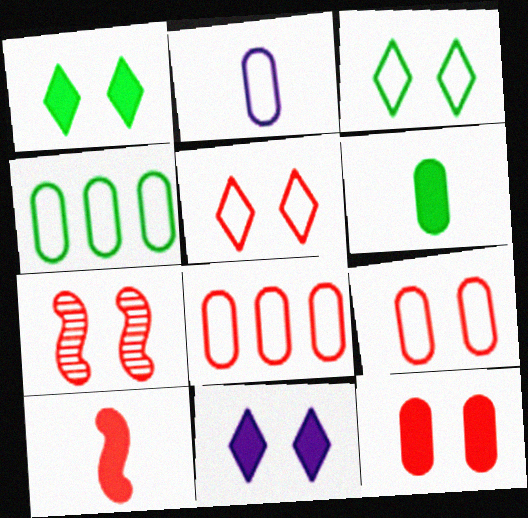[[2, 4, 9], 
[5, 7, 12]]